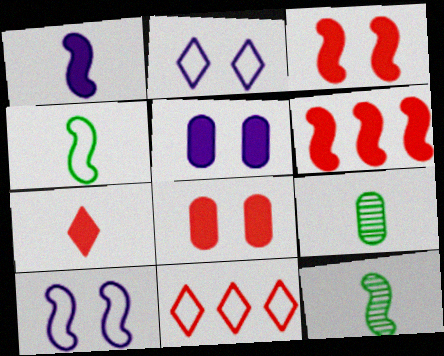[[2, 6, 9], 
[5, 11, 12], 
[6, 7, 8], 
[6, 10, 12]]